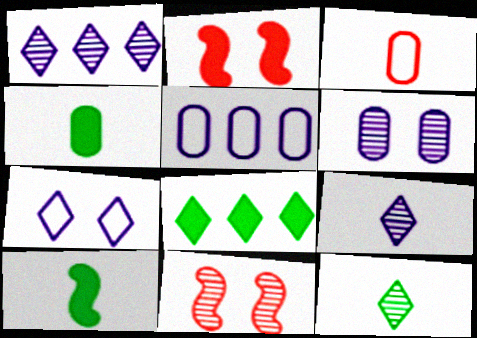[[2, 5, 12], 
[3, 9, 10]]